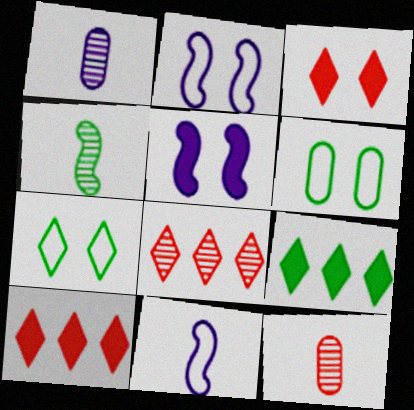[[2, 9, 12], 
[4, 6, 9]]